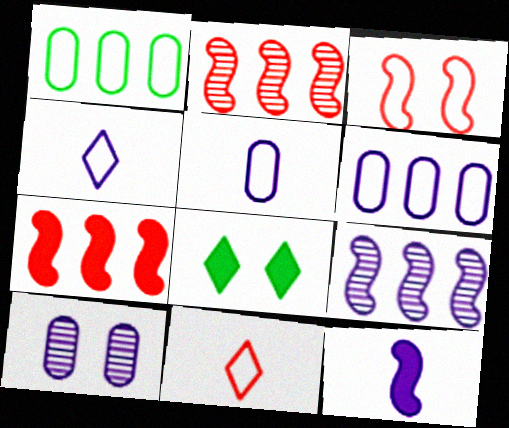[[1, 3, 4], 
[2, 5, 8], 
[3, 8, 10]]